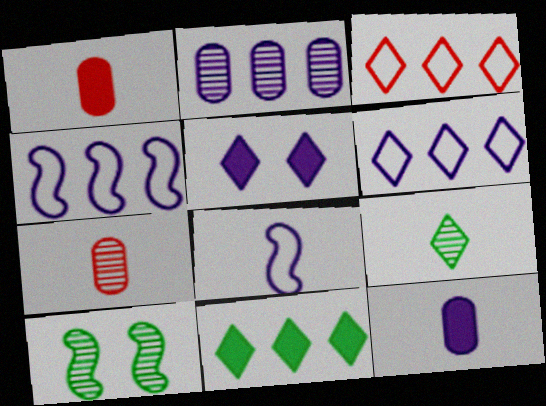[[1, 6, 10], 
[1, 8, 9], 
[2, 5, 8], 
[3, 5, 9], 
[3, 10, 12]]